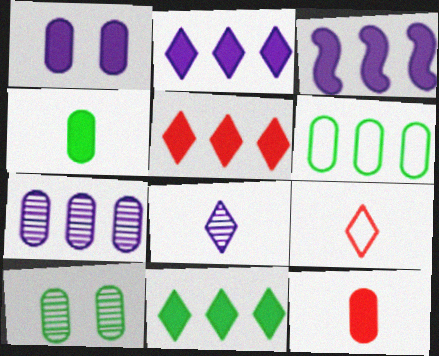[[2, 5, 11], 
[3, 9, 10], 
[4, 6, 10]]